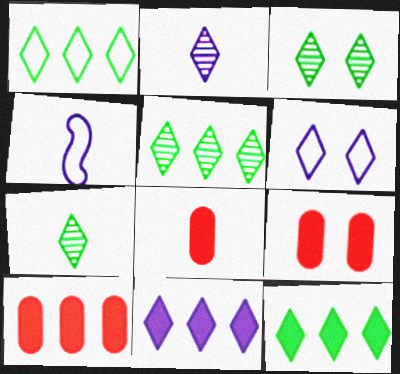[[1, 5, 12], 
[2, 6, 11], 
[3, 4, 10], 
[3, 5, 7], 
[4, 5, 9], 
[4, 7, 8], 
[8, 9, 10]]